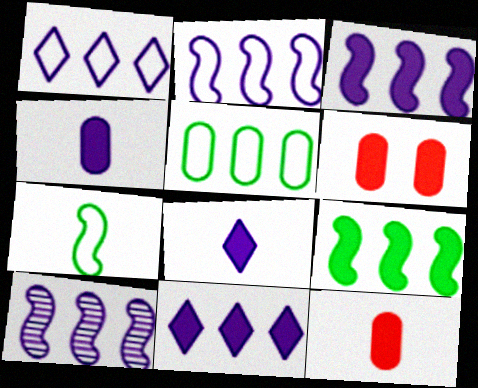[[2, 3, 10], 
[6, 8, 9]]